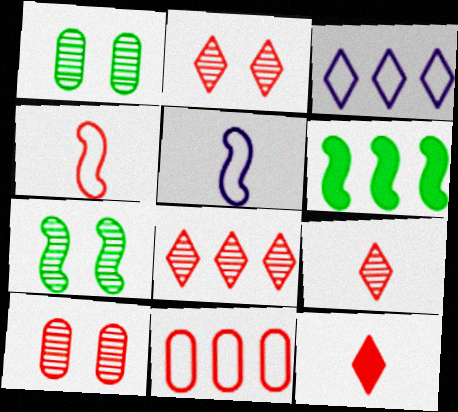[[2, 8, 9]]